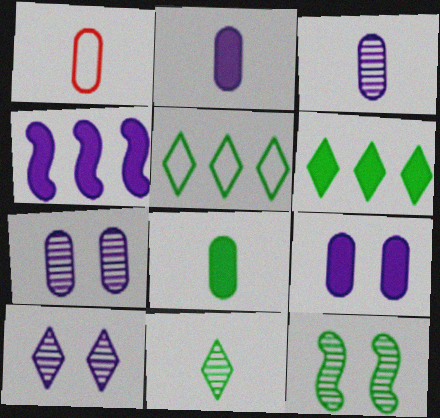[[1, 3, 8], 
[5, 8, 12]]